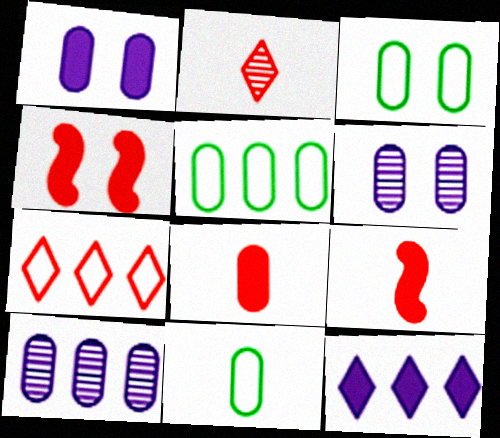[[3, 5, 11], 
[3, 8, 10], 
[5, 6, 8]]